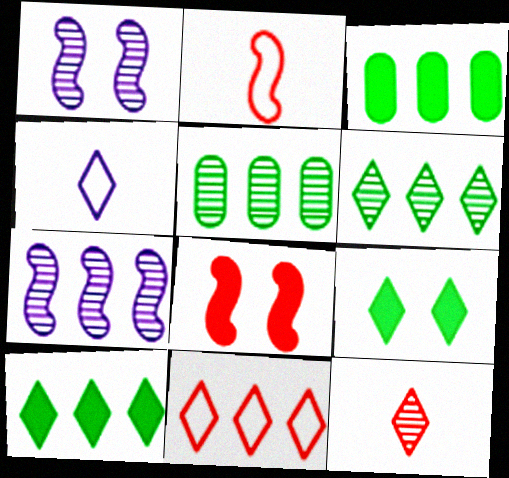[[1, 5, 12], 
[3, 7, 11], 
[4, 5, 8]]